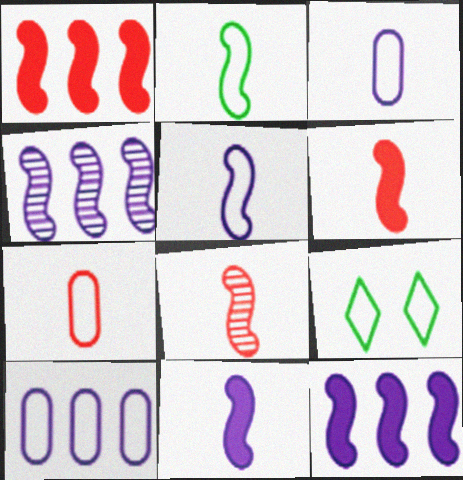[[2, 8, 11]]